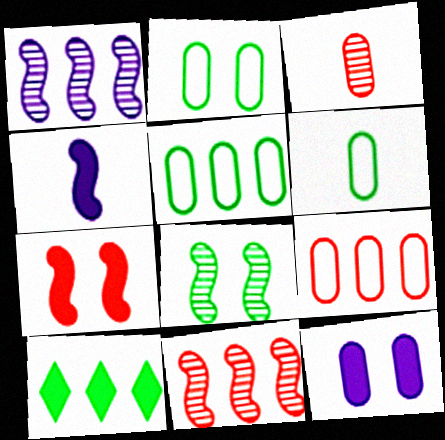[[1, 9, 10], 
[2, 5, 6], 
[3, 5, 12], 
[6, 8, 10]]